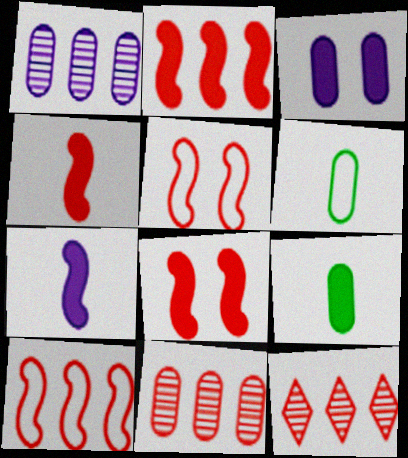[[2, 4, 8], 
[3, 6, 11]]